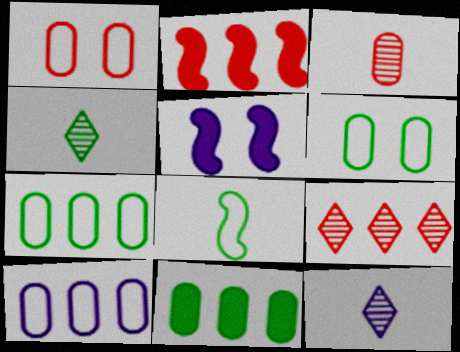[[2, 6, 12], 
[5, 10, 12]]